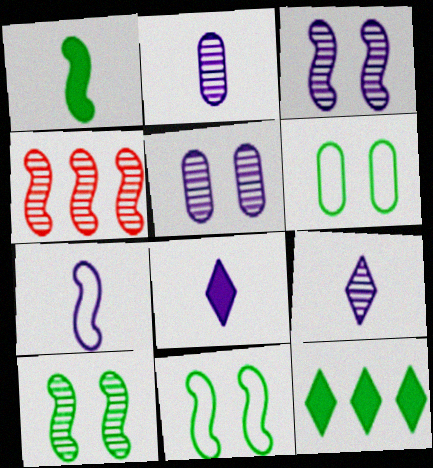[[2, 7, 8], 
[4, 6, 8]]